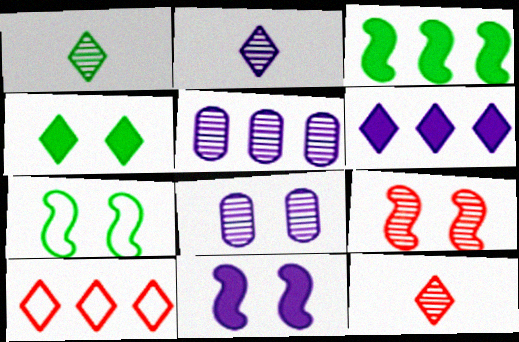[[1, 2, 12], 
[1, 5, 9], 
[2, 4, 10], 
[3, 5, 10], 
[7, 9, 11]]